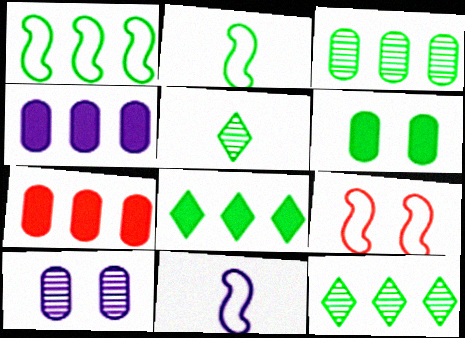[[1, 3, 8], 
[1, 5, 6], 
[1, 9, 11], 
[2, 6, 12], 
[4, 5, 9]]